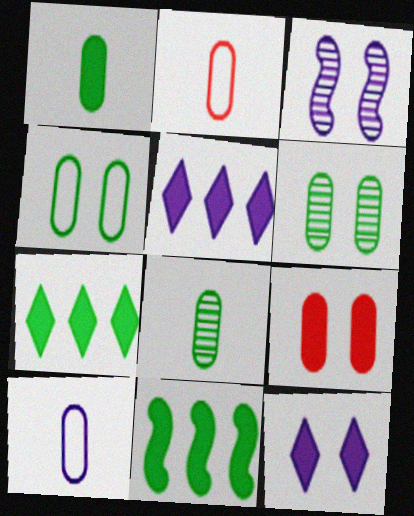[[2, 3, 7], 
[3, 5, 10]]